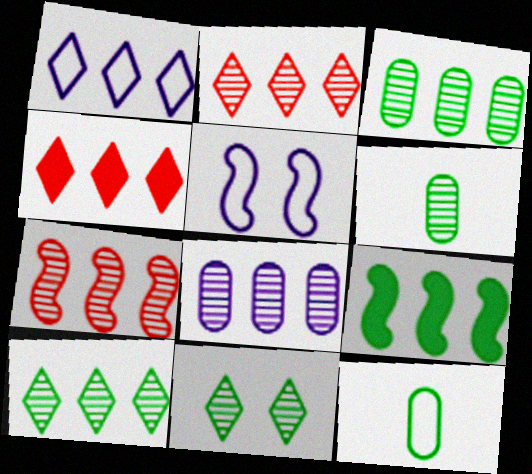[[1, 4, 10], 
[4, 5, 6], 
[7, 8, 10], 
[9, 11, 12]]